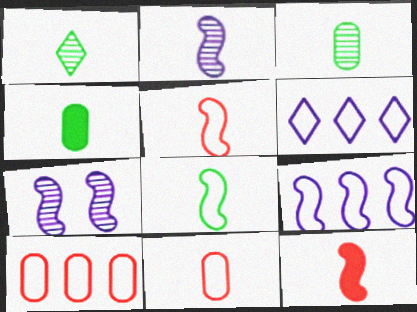[[1, 4, 8], 
[2, 8, 12]]